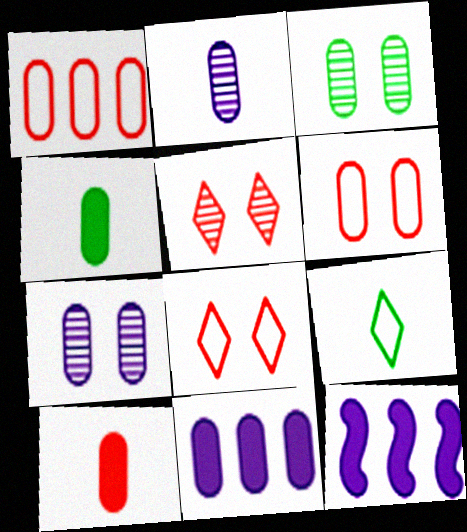[[1, 4, 7]]